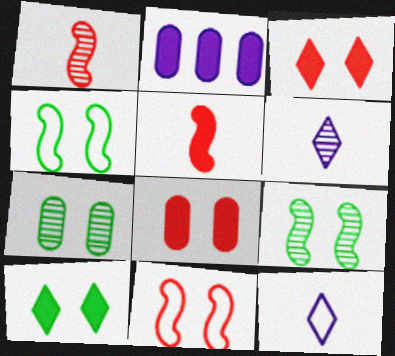[[2, 5, 10], 
[4, 7, 10]]